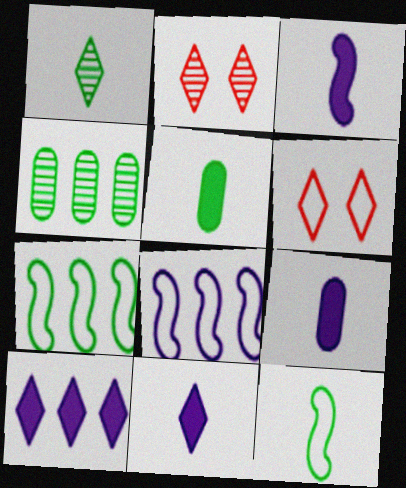[[1, 5, 12], 
[1, 6, 10], 
[2, 5, 8], 
[2, 7, 9], 
[3, 4, 6], 
[3, 9, 11]]